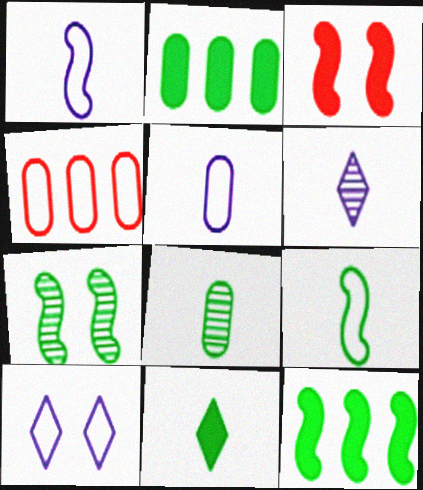[[4, 9, 10], 
[7, 9, 12], 
[8, 9, 11]]